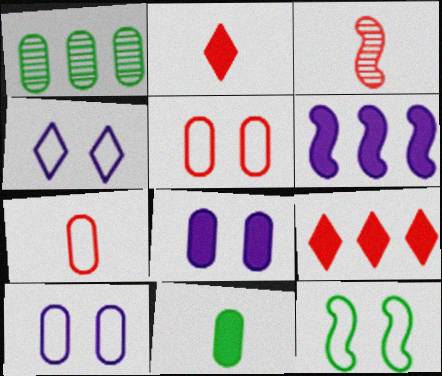[[1, 7, 8], 
[2, 3, 7], 
[3, 5, 9], 
[3, 6, 12], 
[4, 5, 12]]